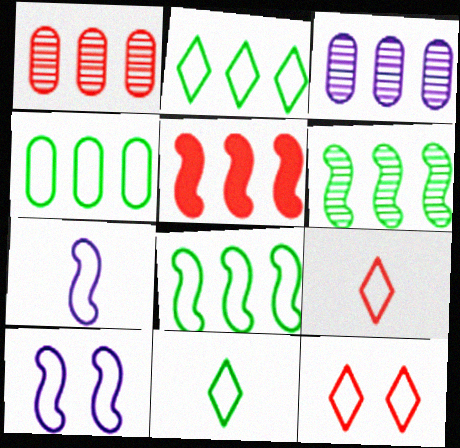[[2, 3, 5], 
[2, 4, 8], 
[4, 7, 12], 
[4, 9, 10]]